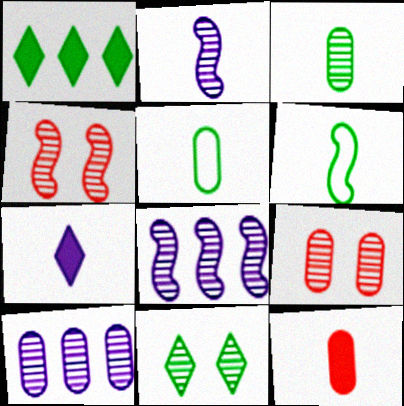[[3, 9, 10]]